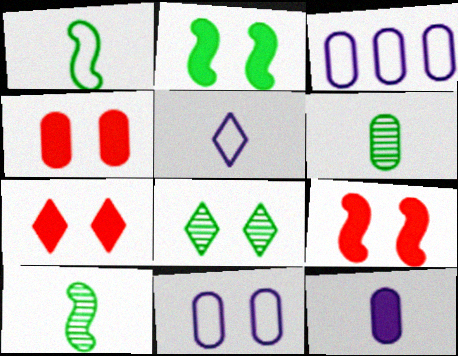[[3, 4, 6], 
[3, 7, 10], 
[4, 7, 9], 
[8, 9, 11]]